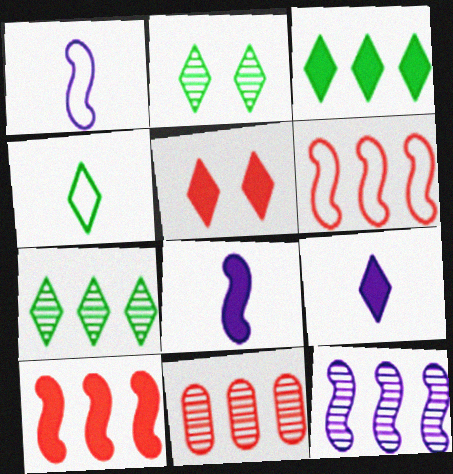[[2, 3, 4], 
[3, 5, 9], 
[7, 11, 12]]